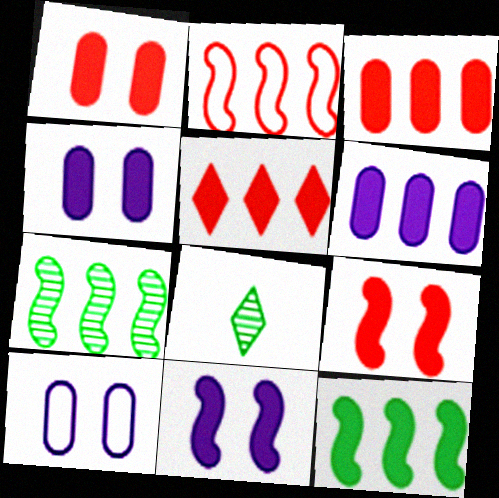[[2, 4, 8], 
[5, 6, 12]]